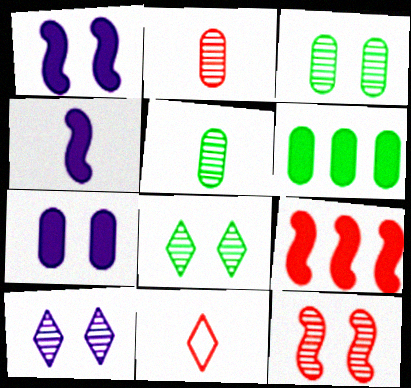[[3, 10, 12], 
[4, 5, 11]]